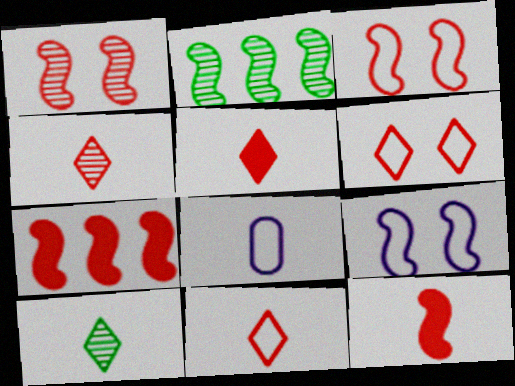[[2, 9, 12], 
[4, 5, 11], 
[8, 10, 12]]